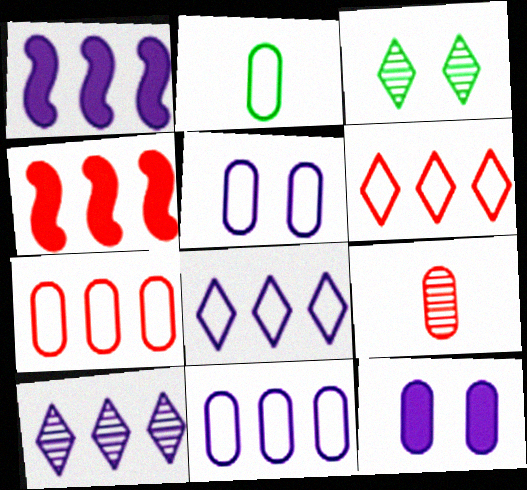[[1, 10, 11], 
[2, 5, 7]]